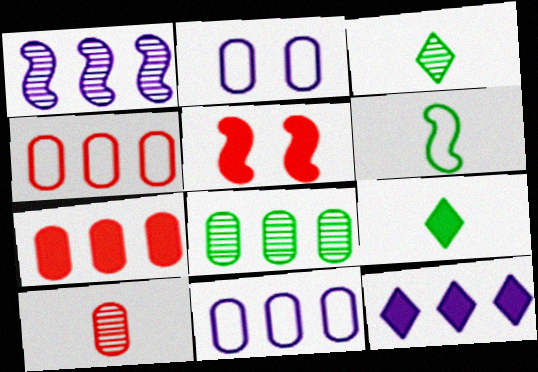[[1, 5, 6], 
[1, 11, 12], 
[3, 5, 11], 
[7, 8, 11]]